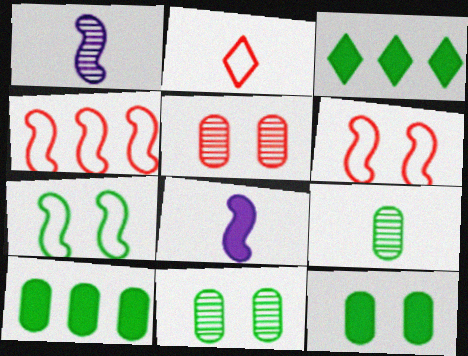[[2, 8, 9], 
[3, 7, 9]]